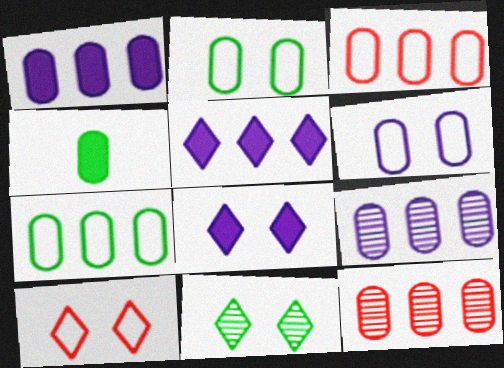[[1, 7, 12], 
[4, 6, 12], 
[8, 10, 11]]